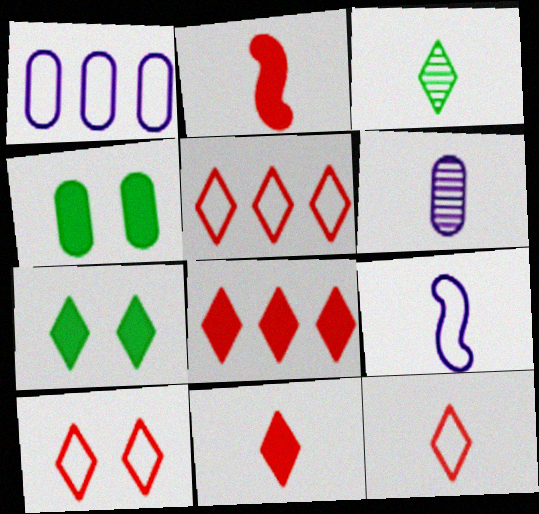[[5, 10, 12]]